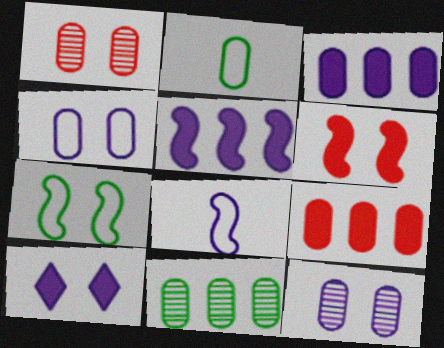[[1, 2, 3], 
[1, 7, 10], 
[2, 9, 12]]